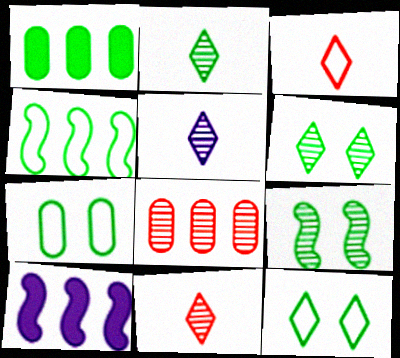[[2, 5, 11], 
[5, 8, 9], 
[7, 10, 11]]